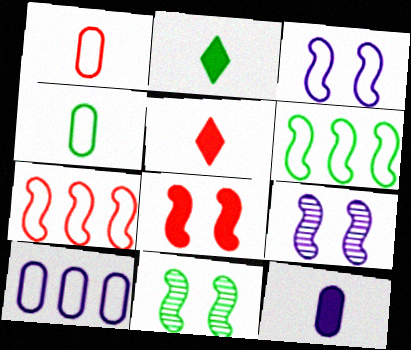[[3, 8, 11], 
[5, 10, 11]]